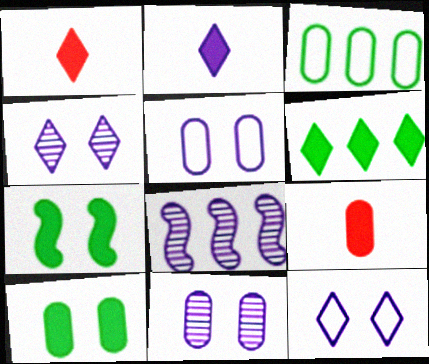[[2, 5, 8], 
[3, 9, 11]]